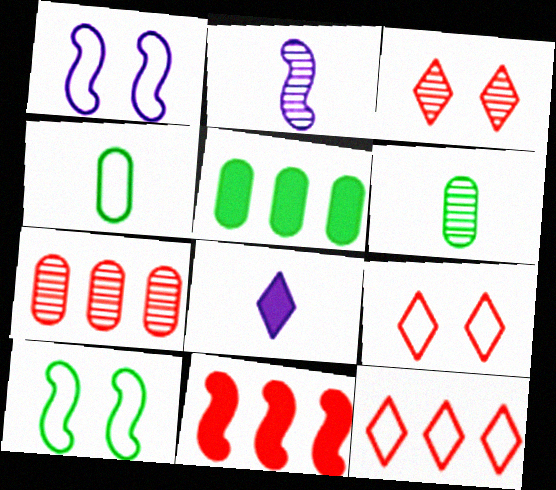[[1, 4, 12], 
[2, 5, 9], 
[2, 10, 11], 
[7, 8, 10], 
[7, 11, 12]]